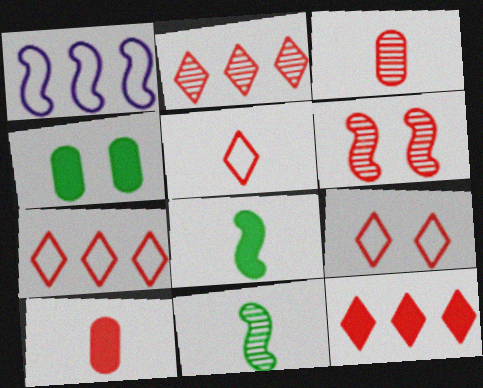[[1, 6, 8], 
[2, 3, 6], 
[2, 7, 12], 
[5, 7, 9], 
[6, 7, 10]]